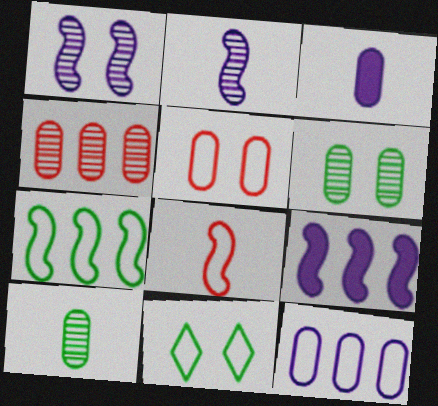[[8, 11, 12]]